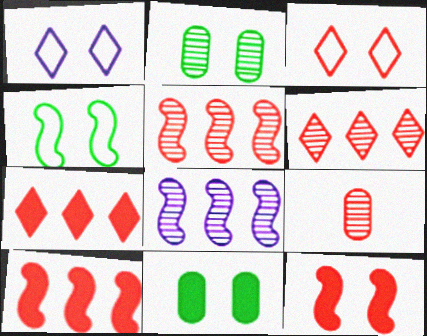[[1, 2, 12], 
[3, 9, 10]]